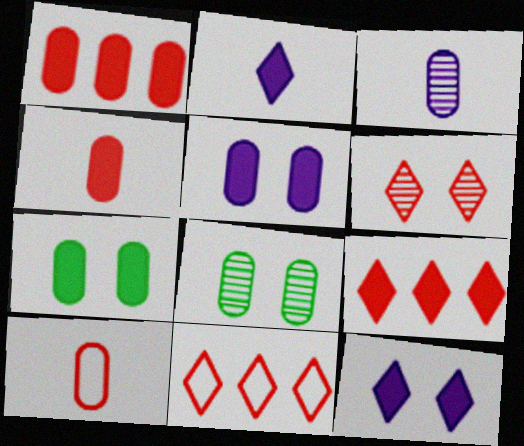[]